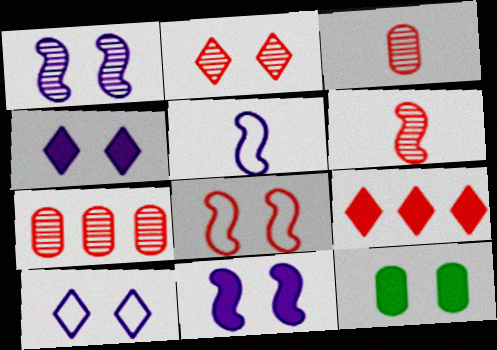[[2, 6, 7], 
[3, 8, 9]]